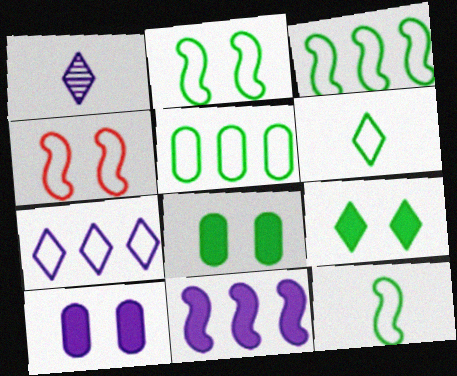[[2, 3, 12], 
[2, 5, 6]]